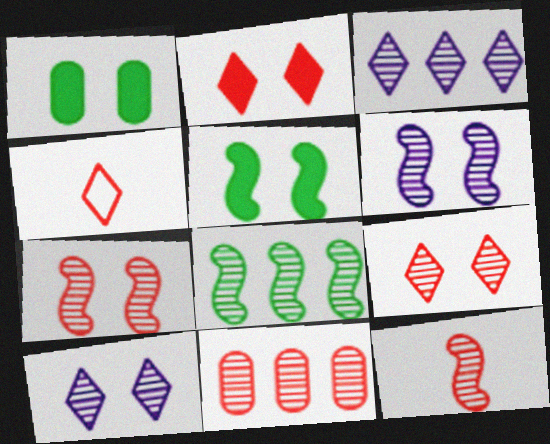[[3, 8, 11], 
[6, 8, 12], 
[9, 11, 12]]